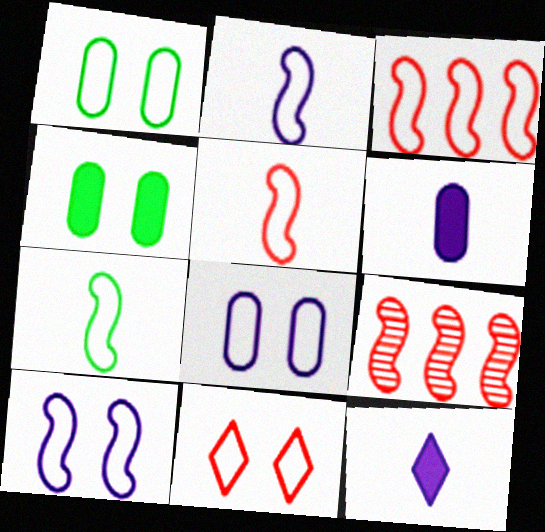[[1, 9, 12], 
[1, 10, 11], 
[2, 5, 7], 
[3, 7, 10]]